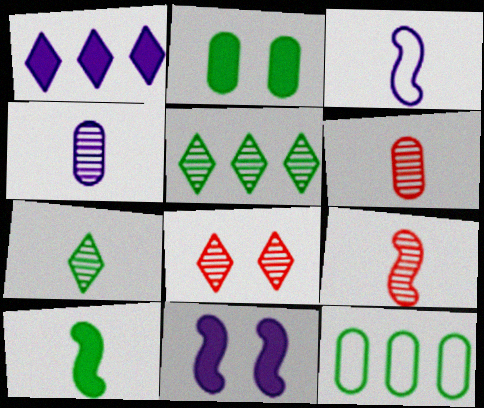[[3, 9, 10], 
[4, 7, 9]]